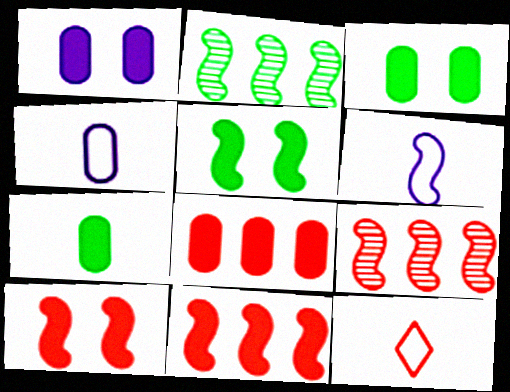[[1, 2, 12], 
[1, 7, 8], 
[2, 6, 10], 
[5, 6, 9]]